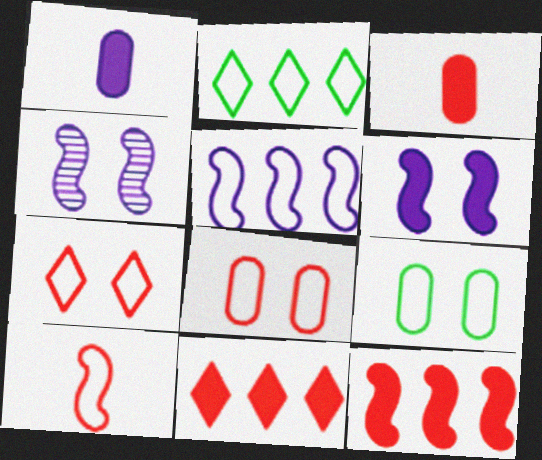[[2, 3, 4]]